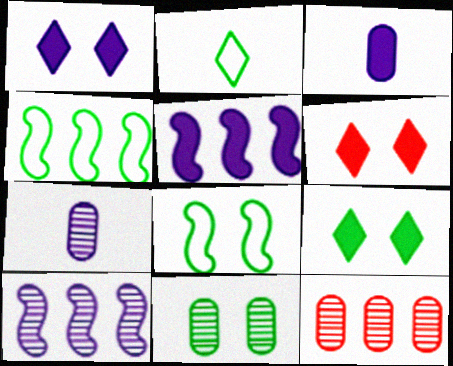[[1, 3, 5], 
[1, 6, 9], 
[4, 6, 7], 
[7, 11, 12], 
[8, 9, 11]]